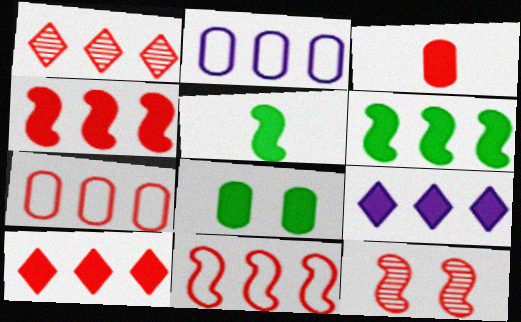[[1, 2, 6], 
[1, 4, 7]]